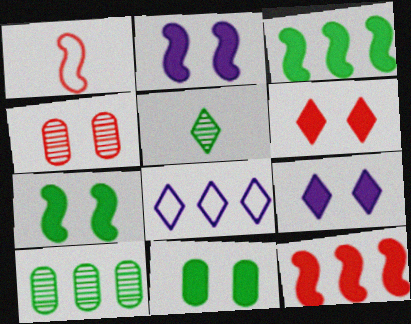[[1, 9, 10], 
[2, 6, 11], 
[5, 6, 8], 
[8, 10, 12]]